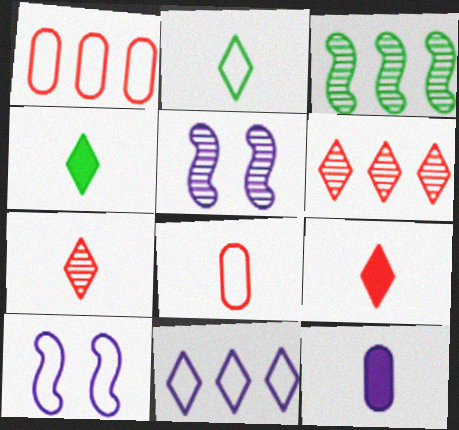[[1, 2, 10], 
[1, 4, 5], 
[5, 11, 12]]